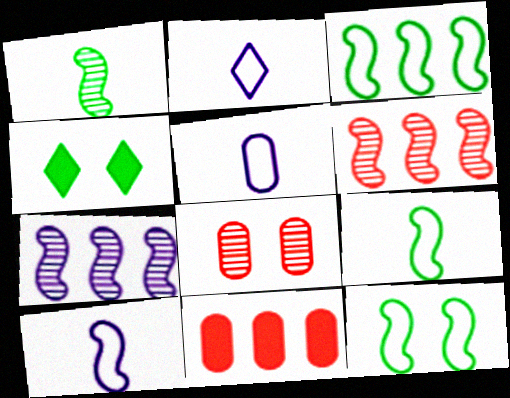[[2, 5, 10], 
[3, 9, 12], 
[4, 5, 6]]